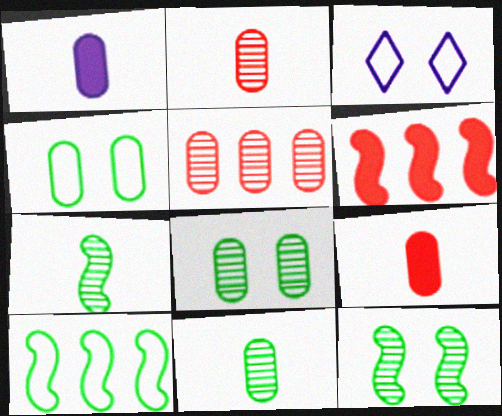[[1, 4, 5], 
[3, 6, 11]]